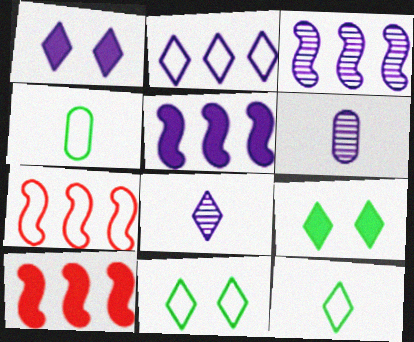[[1, 2, 8], 
[6, 7, 9], 
[6, 10, 11]]